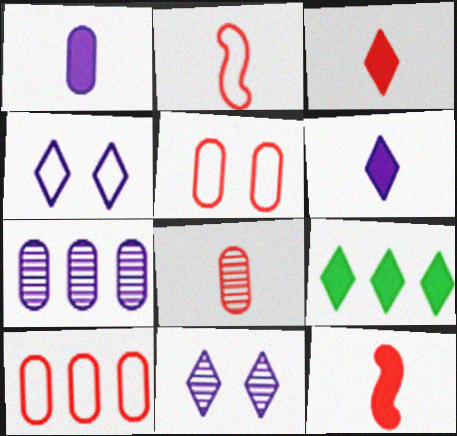[[2, 3, 8]]